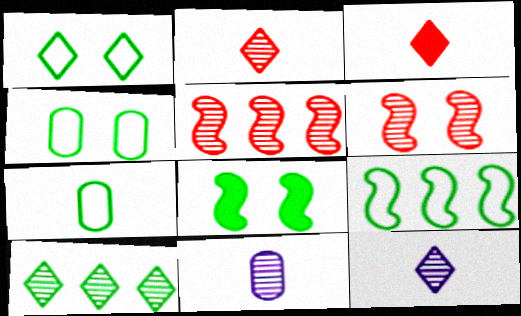[[1, 7, 9], 
[6, 10, 11], 
[7, 8, 10]]